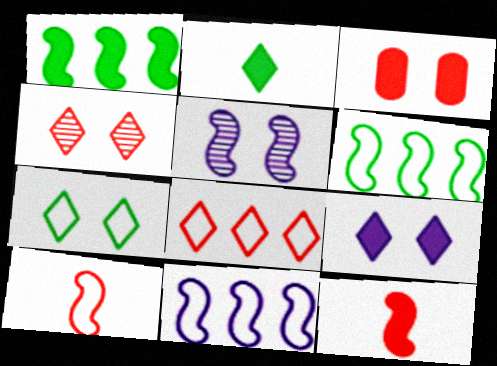[[1, 5, 10], 
[3, 5, 7], 
[4, 7, 9], 
[5, 6, 12]]